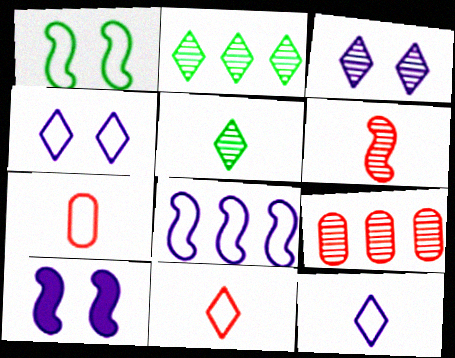[[2, 7, 10]]